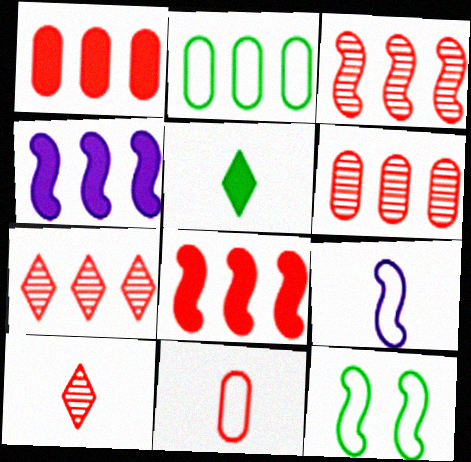[[2, 4, 7], 
[3, 6, 7]]